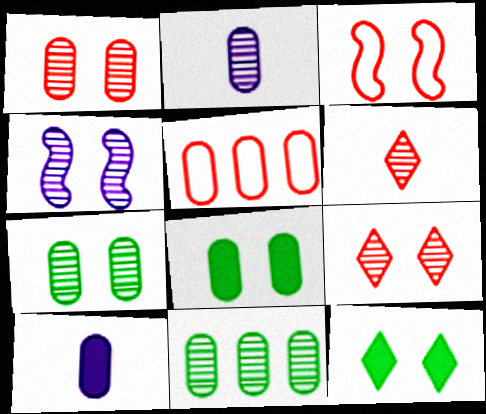[[1, 2, 11], 
[2, 5, 8], 
[4, 6, 11], 
[4, 7, 9], 
[5, 7, 10]]